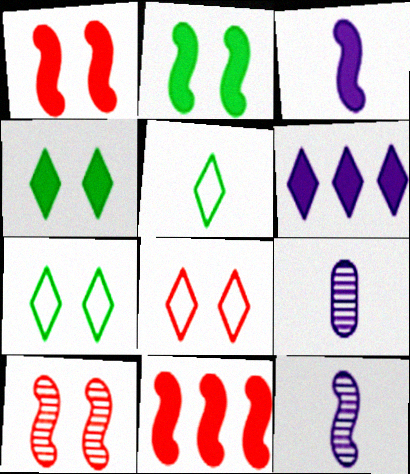[[2, 3, 11], 
[7, 9, 11]]